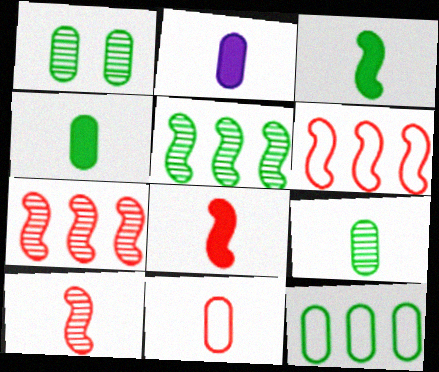[[1, 4, 12], 
[2, 9, 11]]